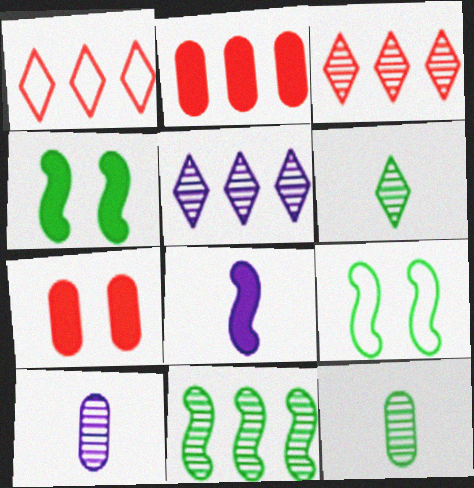[[1, 4, 10]]